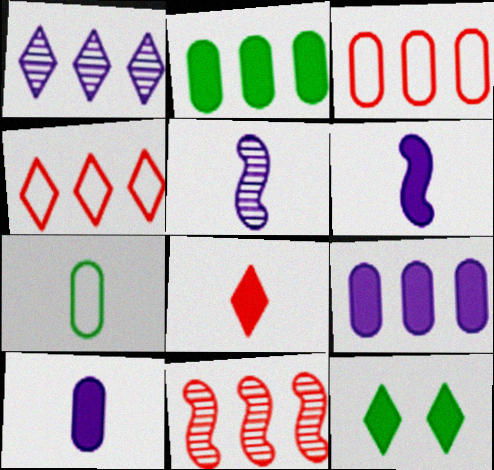[[3, 5, 12], 
[5, 7, 8]]